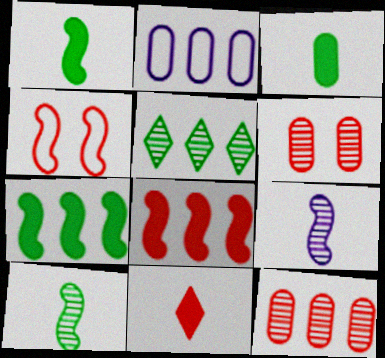[[2, 3, 6], 
[2, 5, 8], 
[4, 7, 9], 
[4, 11, 12], 
[5, 6, 9]]